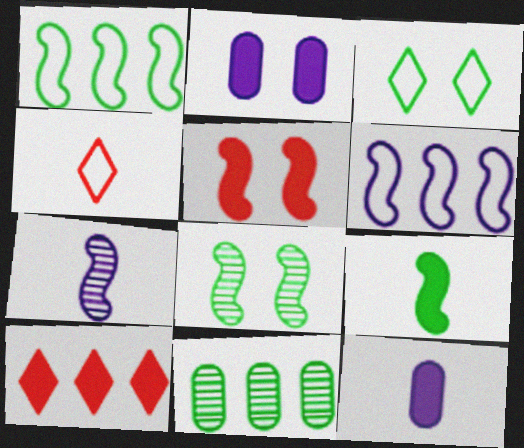[[1, 5, 7], 
[1, 8, 9], 
[2, 9, 10], 
[3, 9, 11], 
[6, 10, 11]]